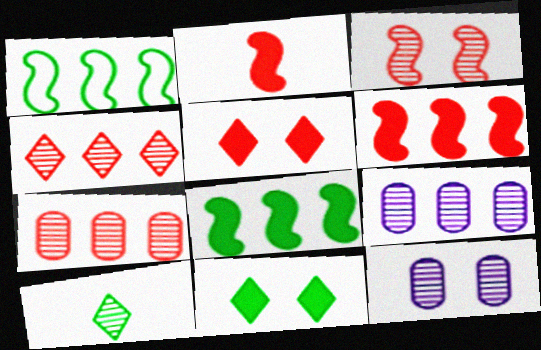[[3, 9, 10]]